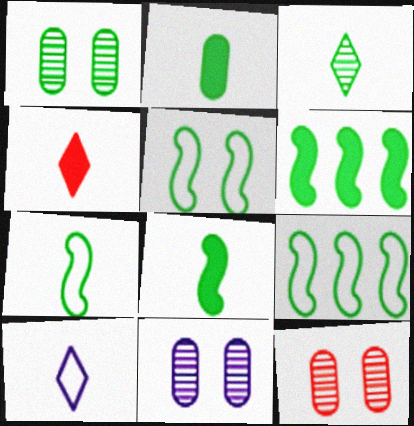[[1, 11, 12], 
[2, 3, 7], 
[3, 4, 10], 
[4, 9, 11], 
[5, 7, 9], 
[6, 10, 12]]